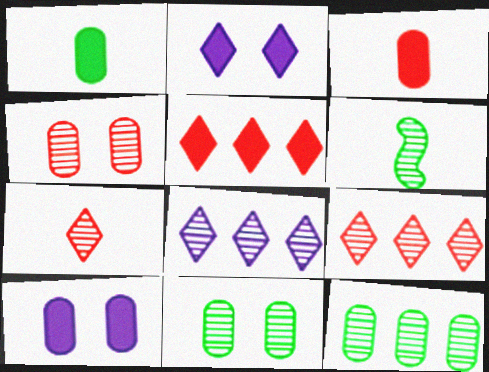[[4, 6, 8]]